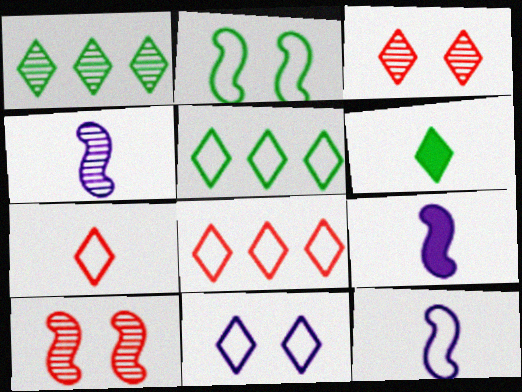[[4, 9, 12], 
[5, 7, 11]]